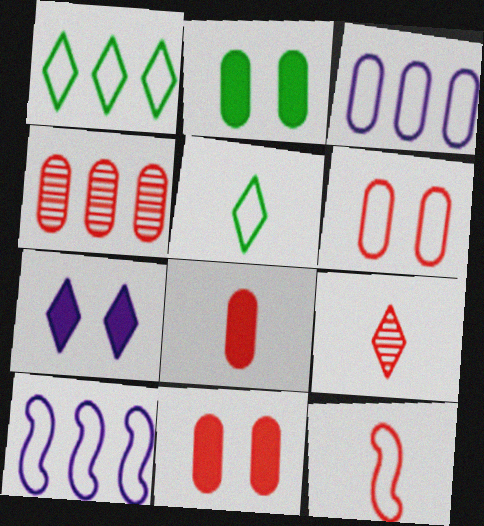[[1, 7, 9], 
[2, 9, 10], 
[4, 6, 8], 
[5, 6, 10], 
[8, 9, 12]]